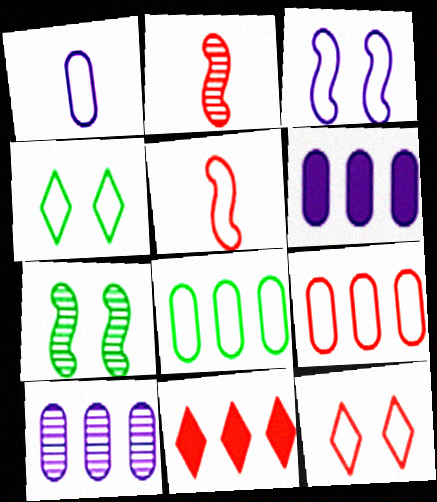[[1, 7, 11], 
[2, 4, 6], 
[5, 9, 12]]